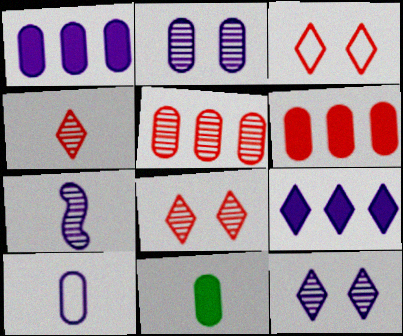[[1, 2, 10]]